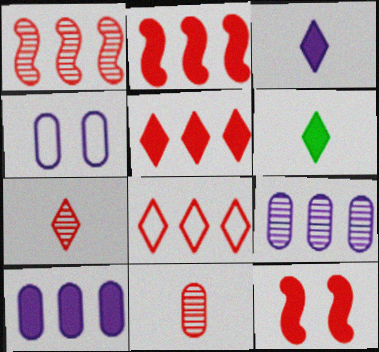[[1, 4, 6], 
[6, 10, 12], 
[8, 11, 12]]